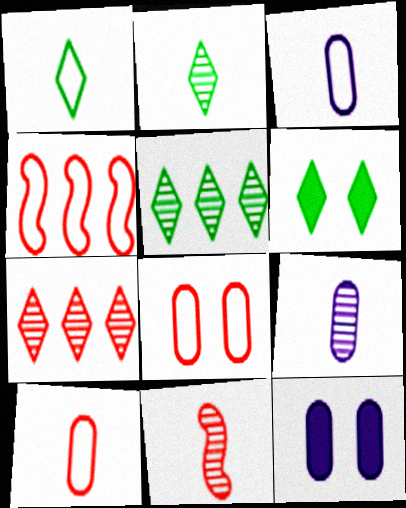[[1, 5, 6], 
[2, 4, 12], 
[2, 9, 11], 
[4, 6, 9]]